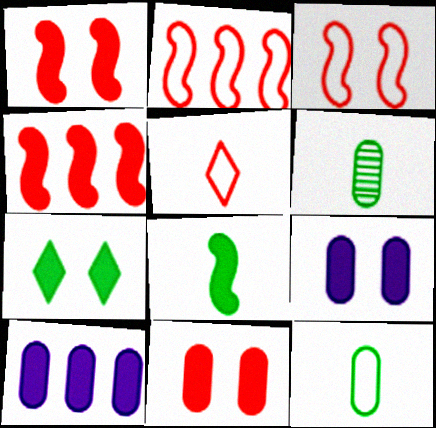[[1, 7, 9]]